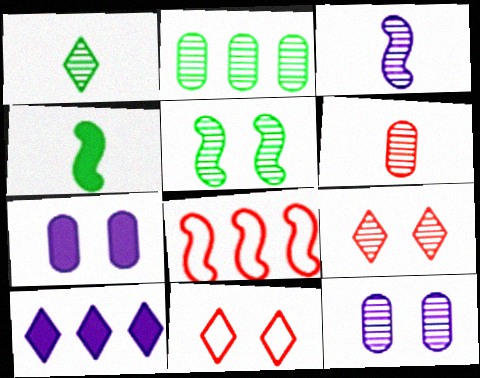[[1, 2, 5], 
[1, 3, 6], 
[1, 7, 8], 
[1, 10, 11], 
[2, 3, 9], 
[2, 6, 12], 
[2, 8, 10], 
[5, 7, 11], 
[5, 9, 12]]